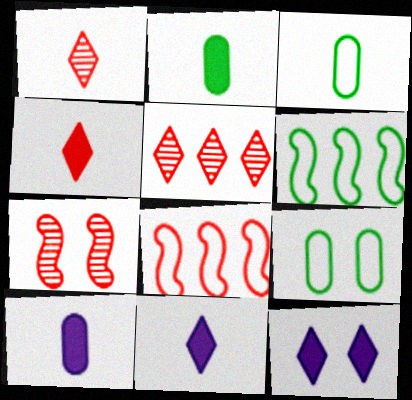[[7, 9, 12]]